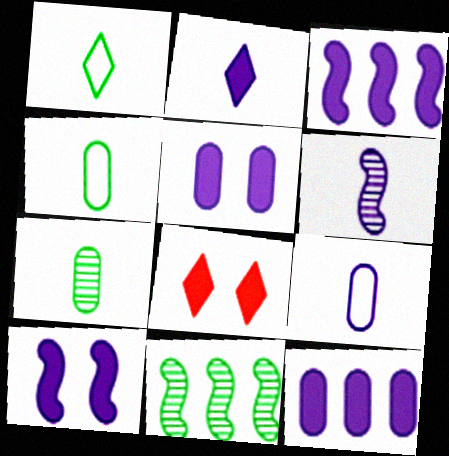[[2, 3, 5], 
[2, 6, 9], 
[2, 10, 12], 
[8, 9, 11]]